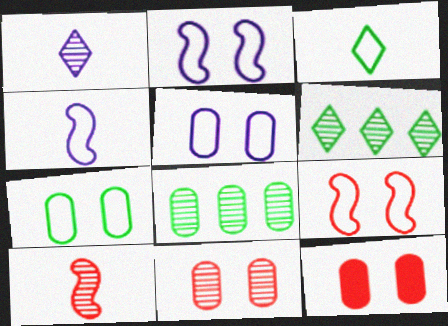[[4, 6, 12]]